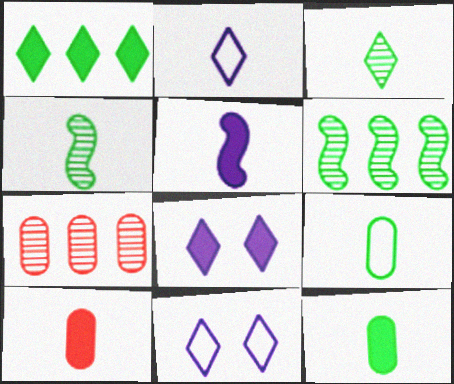[[2, 4, 10], 
[6, 10, 11]]